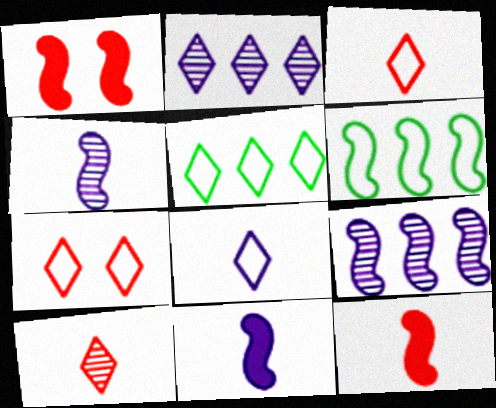[[1, 4, 6], 
[5, 7, 8]]